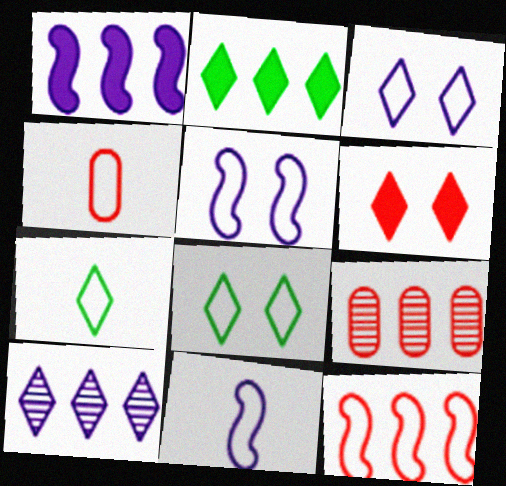[[4, 7, 11], 
[6, 7, 10]]